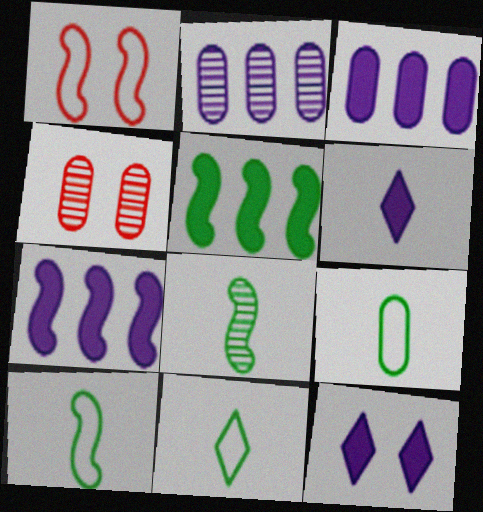[[1, 7, 8], 
[3, 4, 9], 
[4, 7, 11], 
[9, 10, 11]]